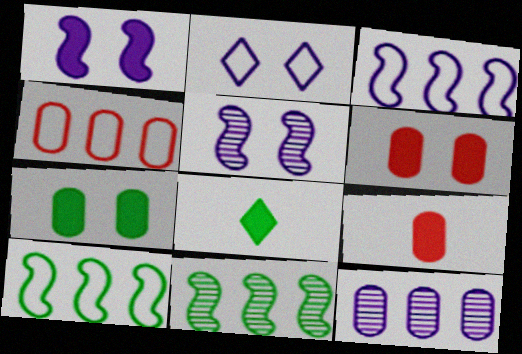[[2, 9, 11], 
[4, 5, 8]]